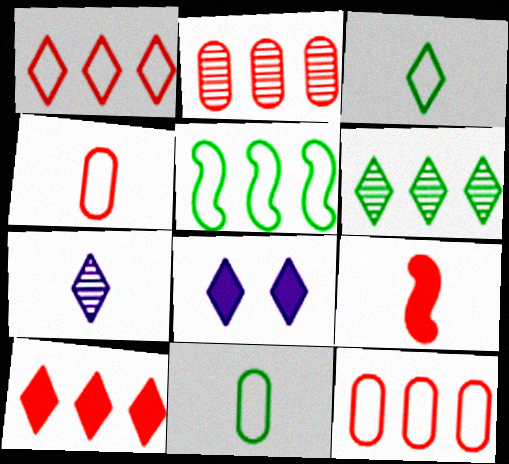[[7, 9, 11]]